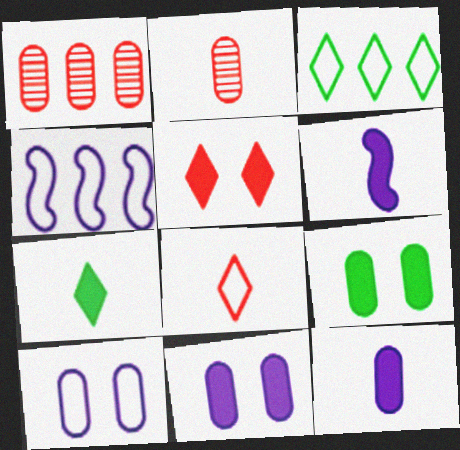[]